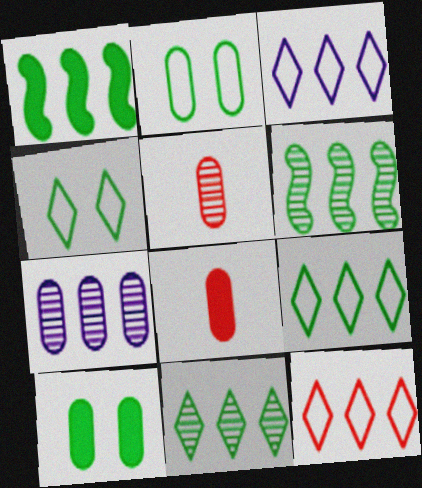[[1, 7, 12], 
[2, 7, 8], 
[3, 9, 12]]